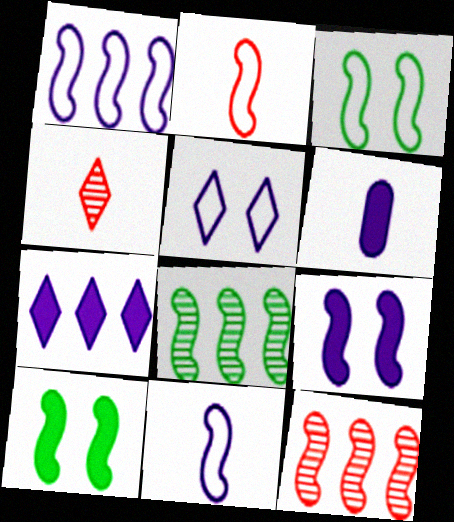[[1, 2, 3], 
[2, 8, 9], 
[6, 7, 9], 
[10, 11, 12]]